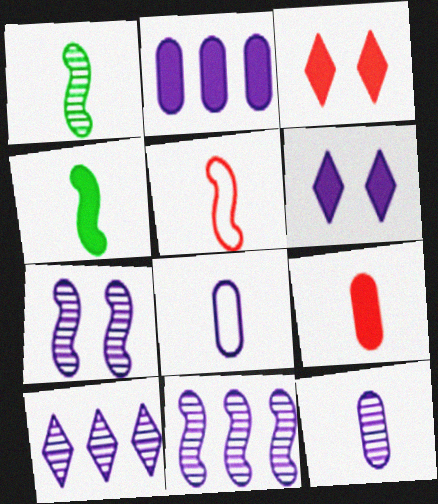[[2, 3, 4], 
[6, 8, 11], 
[7, 10, 12]]